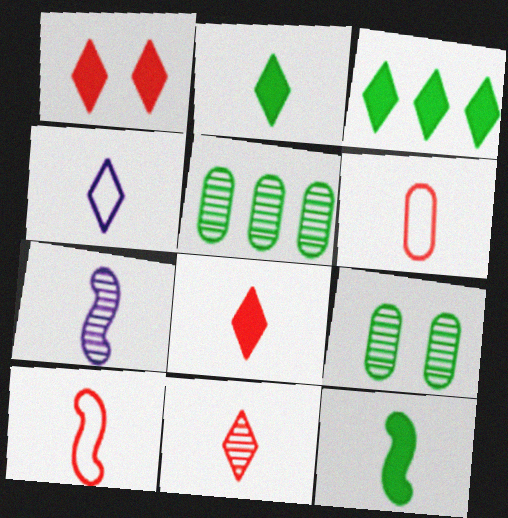[[2, 4, 11], 
[2, 6, 7], 
[7, 10, 12]]